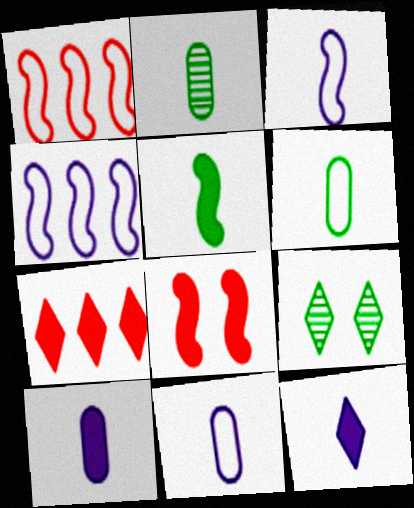[[1, 9, 10]]